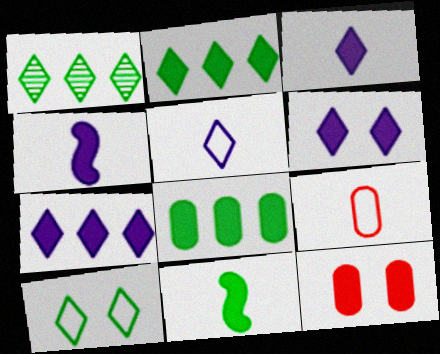[[2, 4, 12], 
[3, 6, 7], 
[7, 11, 12]]